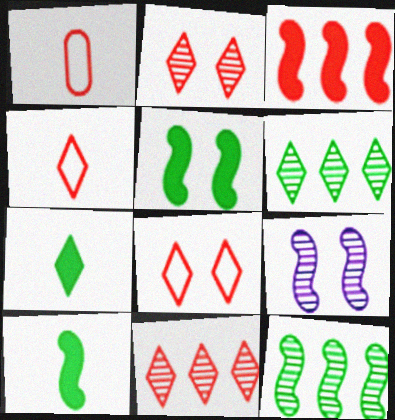[[1, 2, 3]]